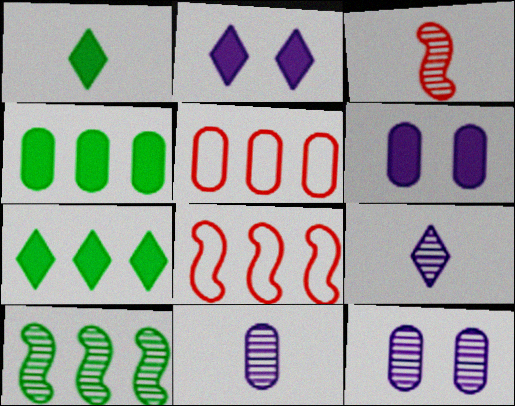[[1, 8, 12]]